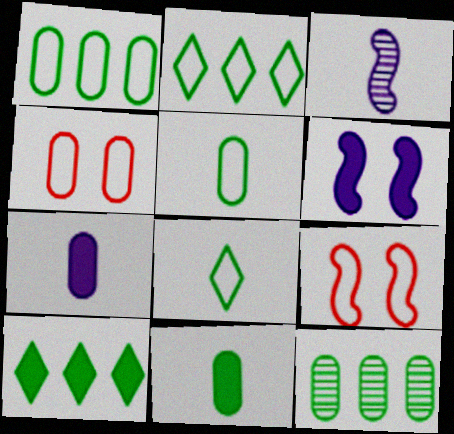[[3, 4, 10], 
[4, 7, 12]]